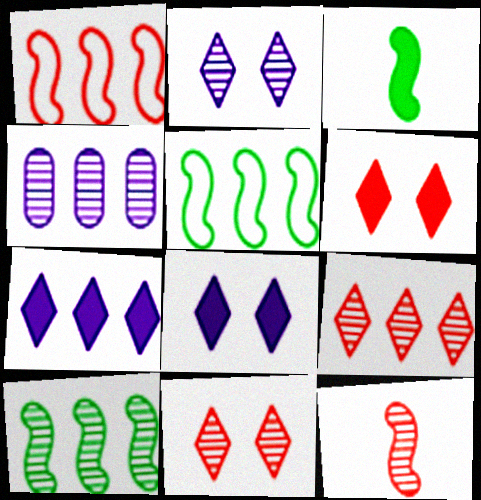[[4, 9, 10]]